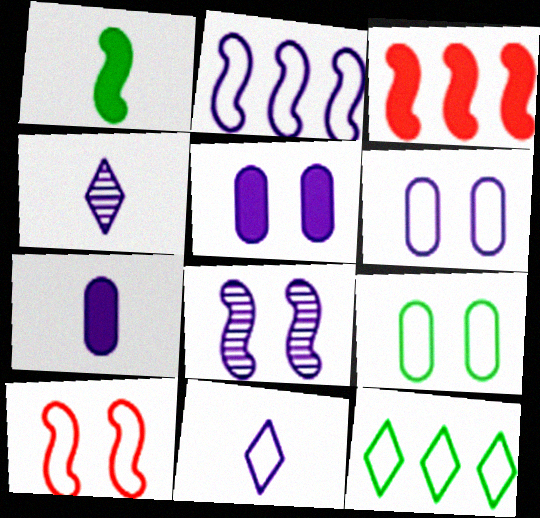[[2, 4, 5], 
[2, 6, 11], 
[3, 4, 9]]